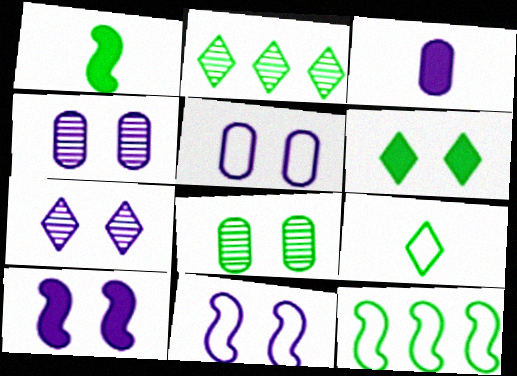[[2, 6, 9], 
[5, 7, 10]]